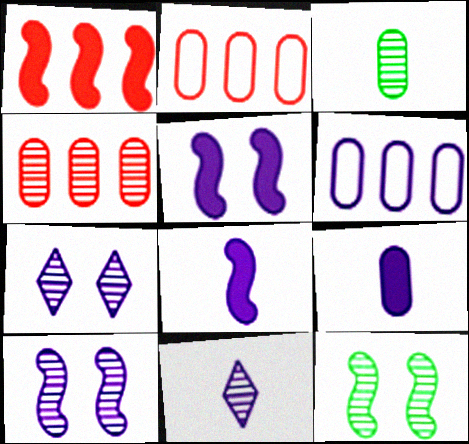[[4, 11, 12], 
[5, 6, 11], 
[6, 7, 8]]